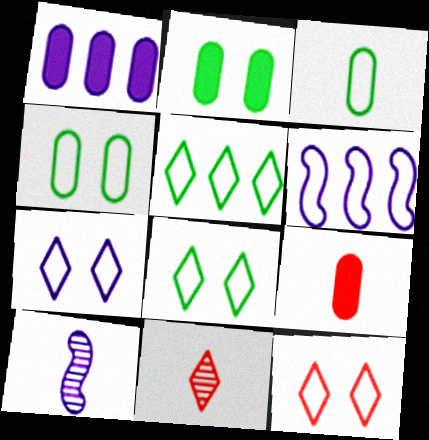[[1, 2, 9], 
[1, 7, 10], 
[2, 6, 11], 
[3, 6, 12], 
[7, 8, 12]]